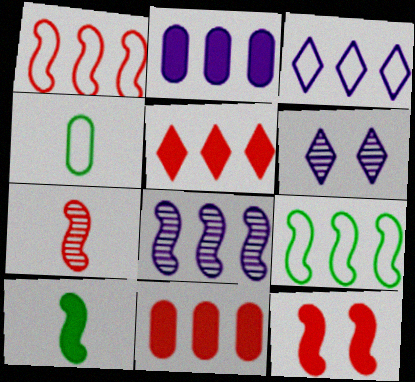[[1, 7, 12], 
[2, 3, 8]]